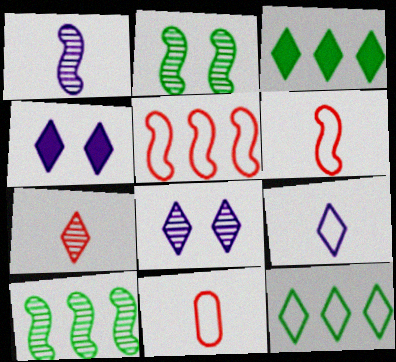[[4, 7, 12], 
[4, 10, 11]]